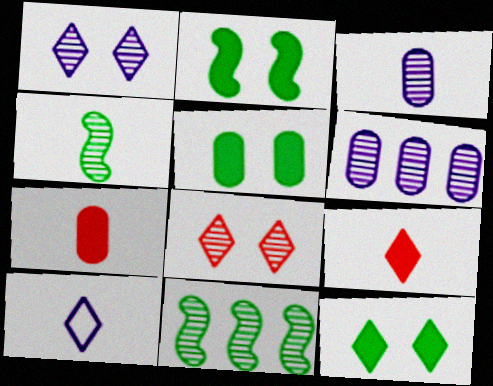[[2, 5, 12], 
[3, 8, 11], 
[4, 6, 8], 
[4, 7, 10]]